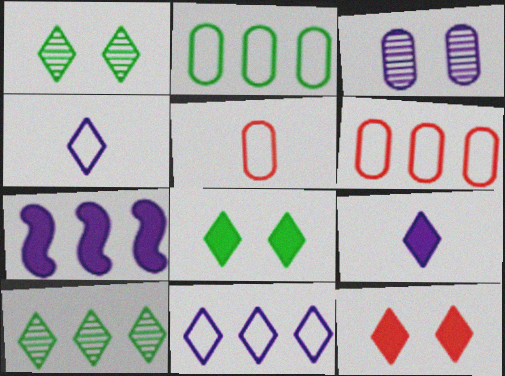[[1, 5, 7], 
[3, 4, 7], 
[4, 10, 12], 
[6, 7, 10]]